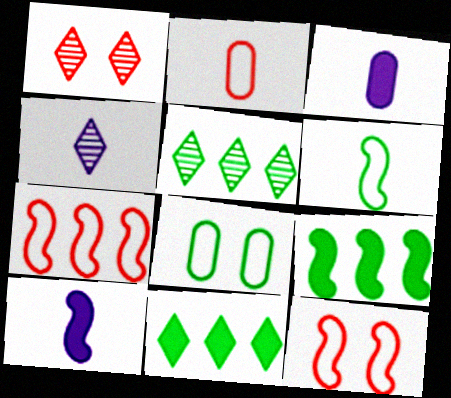[[1, 4, 5], 
[3, 5, 12]]